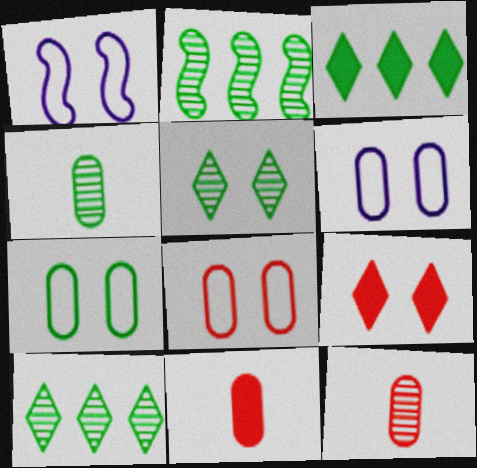[[1, 3, 12], 
[1, 10, 11], 
[2, 4, 5], 
[6, 7, 8]]